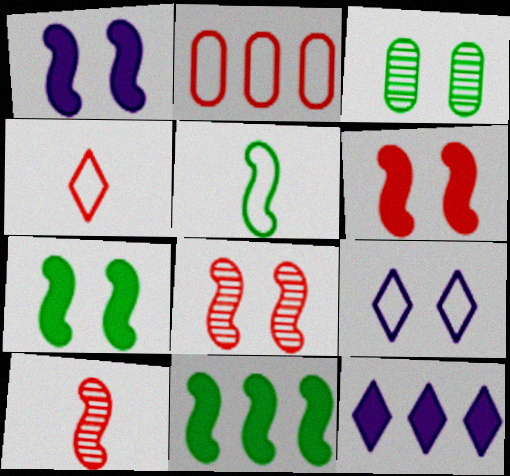[[1, 6, 7], 
[2, 5, 9], 
[3, 6, 9]]